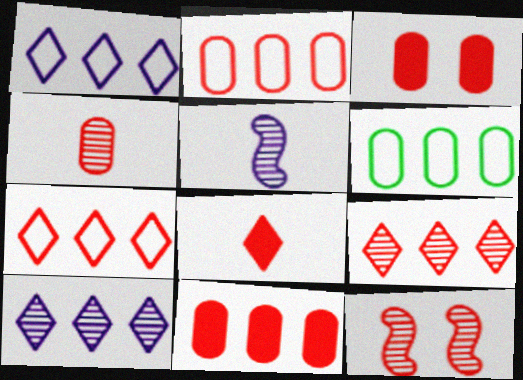[[2, 3, 4], 
[2, 8, 12], 
[4, 9, 12]]